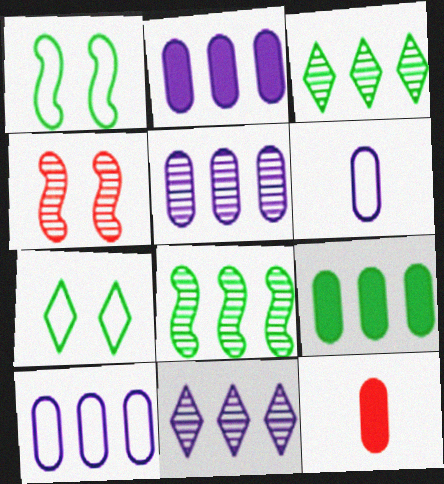[[1, 11, 12], 
[2, 5, 10]]